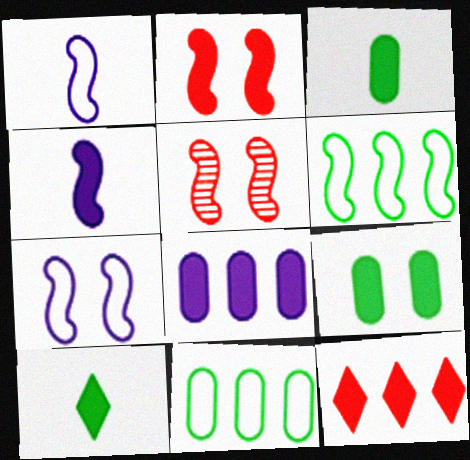[[2, 8, 10], 
[4, 5, 6], 
[4, 9, 12]]